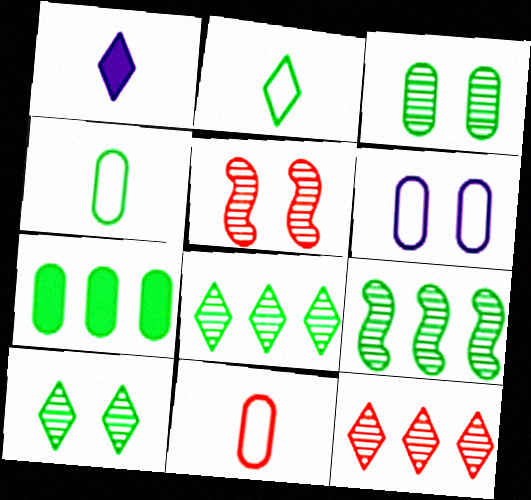[[3, 4, 7]]